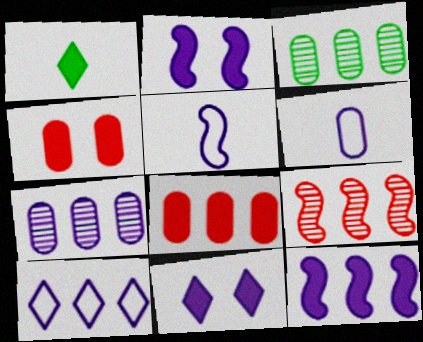[[1, 2, 8], 
[1, 4, 12], 
[3, 4, 6], 
[5, 7, 11], 
[7, 10, 12]]